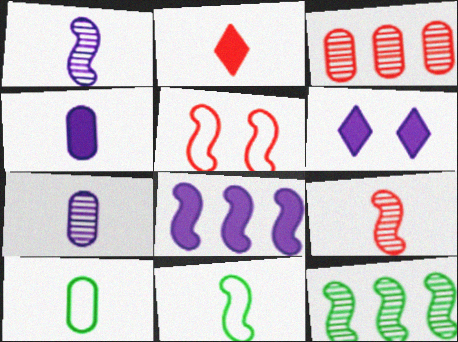[[1, 2, 10], 
[2, 3, 5], 
[2, 7, 11], 
[3, 6, 11], 
[4, 6, 8]]